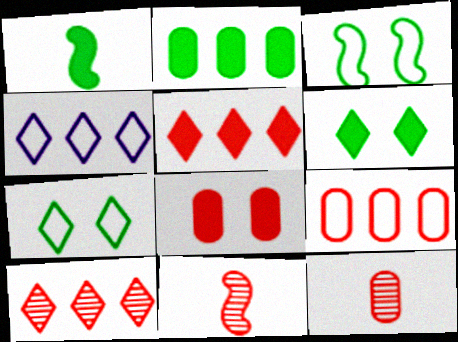[[1, 2, 6], 
[8, 9, 12]]